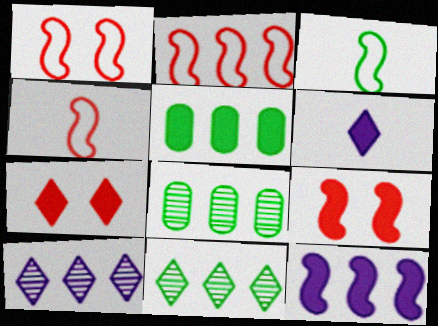[[1, 2, 4], 
[1, 6, 8], 
[2, 5, 10], 
[5, 6, 9]]